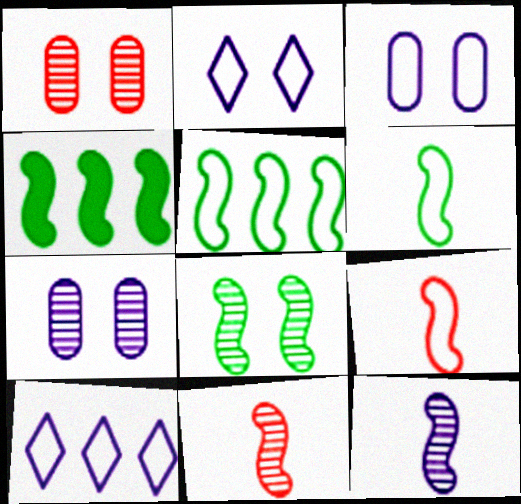[[4, 6, 8]]